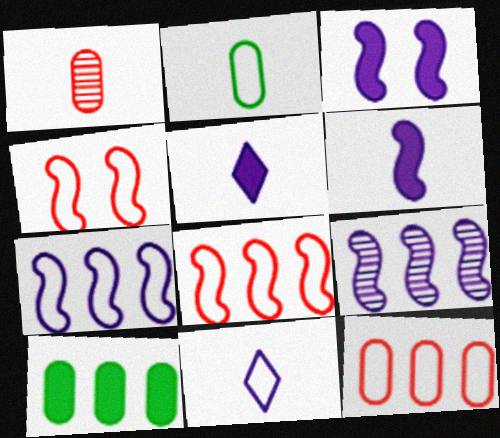[]